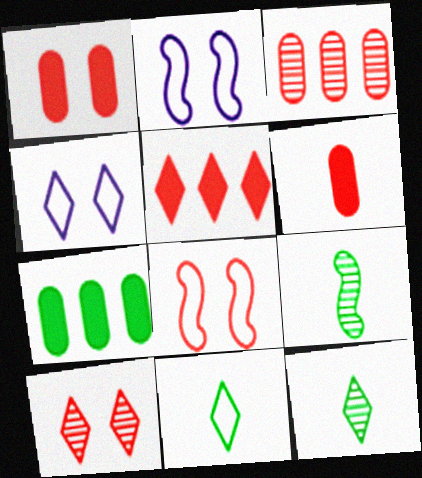[[1, 8, 10], 
[4, 5, 12]]